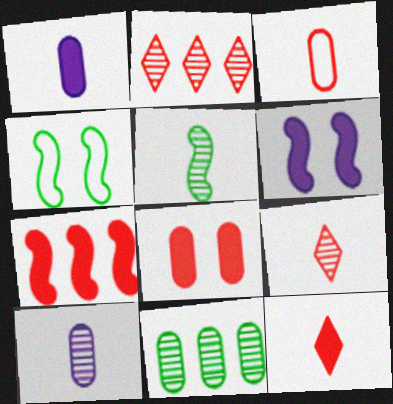[[1, 2, 4], 
[5, 9, 10], 
[7, 8, 12]]